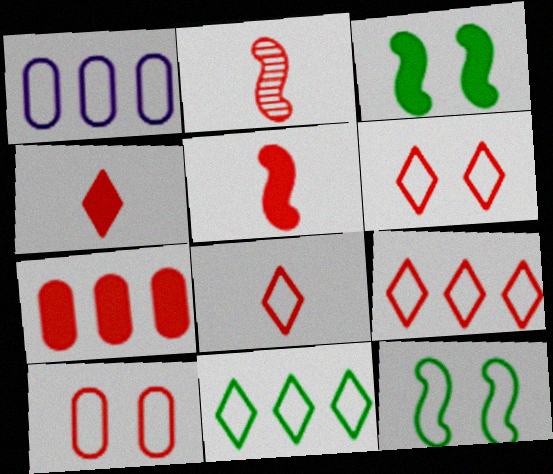[[1, 8, 12], 
[2, 6, 7], 
[6, 8, 9]]